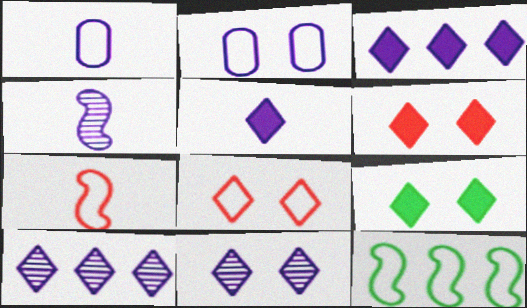[[1, 4, 5], 
[1, 8, 12], 
[2, 3, 4], 
[8, 9, 11]]